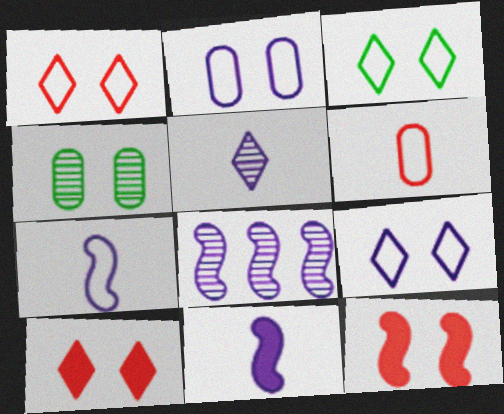[[1, 3, 9], 
[4, 9, 12]]